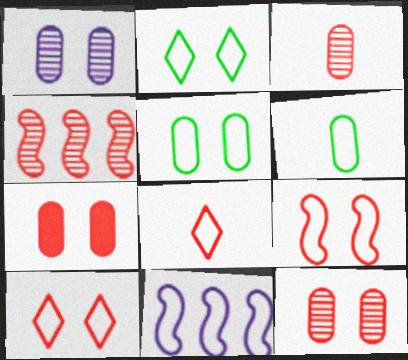[[1, 5, 7], 
[4, 7, 8], 
[5, 8, 11], 
[6, 10, 11]]